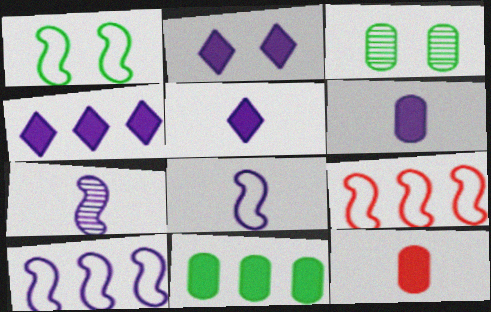[[1, 8, 9], 
[2, 4, 5], 
[3, 5, 9]]